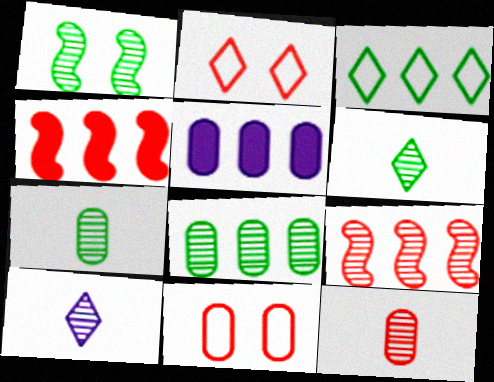[[1, 6, 8], 
[2, 4, 12], 
[3, 5, 9], 
[5, 7, 11]]